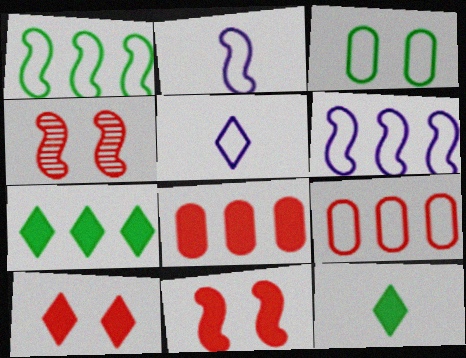[]